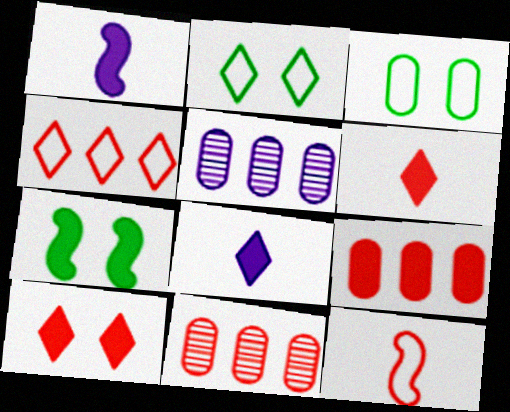[[1, 2, 11], 
[7, 8, 9], 
[10, 11, 12]]